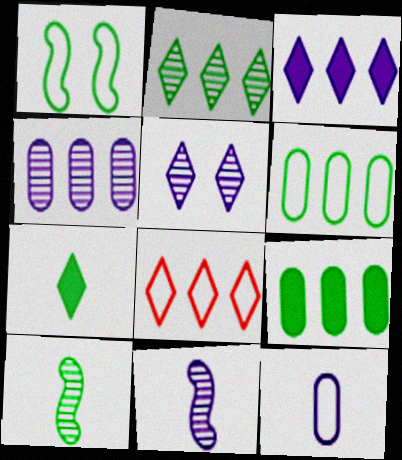[[1, 8, 12], 
[2, 3, 8], 
[4, 5, 11], 
[5, 7, 8]]